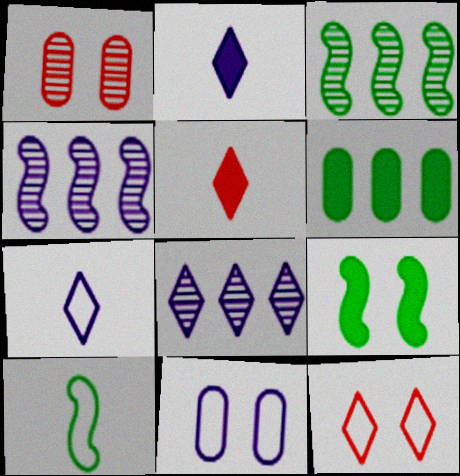[[2, 4, 11], 
[3, 5, 11], 
[3, 9, 10]]